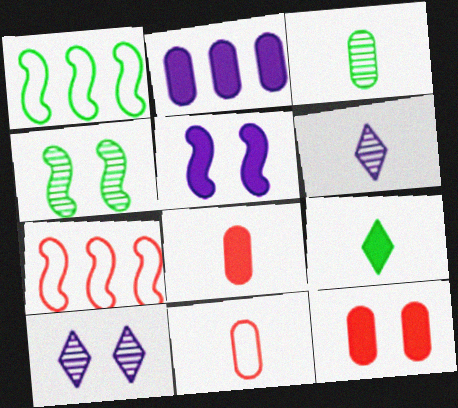[[1, 6, 12], 
[1, 8, 10]]